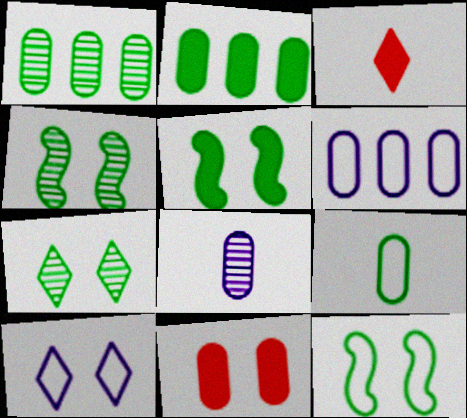[[3, 4, 6], 
[4, 5, 12], 
[4, 10, 11]]